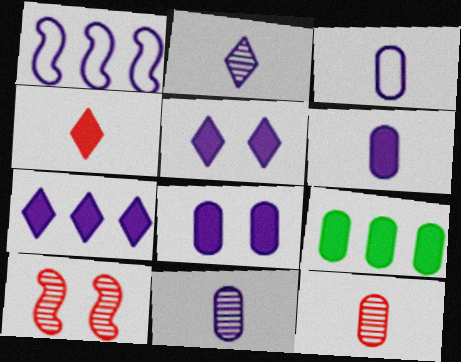[[1, 2, 8], 
[1, 5, 11], 
[3, 6, 11]]